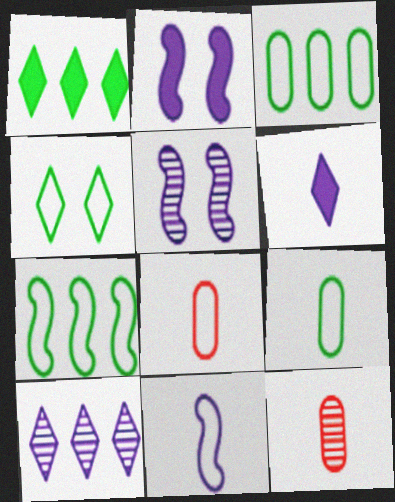[[1, 5, 8], 
[4, 7, 9]]